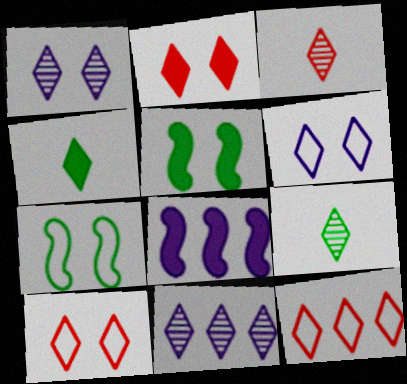[[1, 4, 12], 
[2, 3, 12], 
[4, 10, 11]]